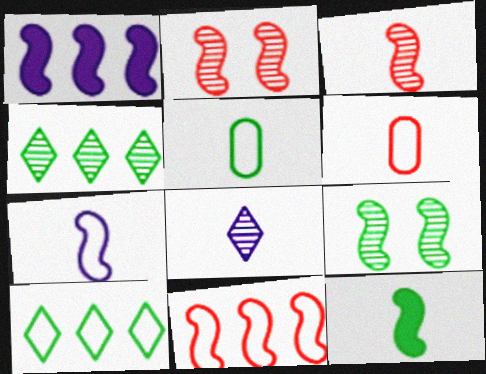[[3, 7, 12], 
[6, 8, 12]]